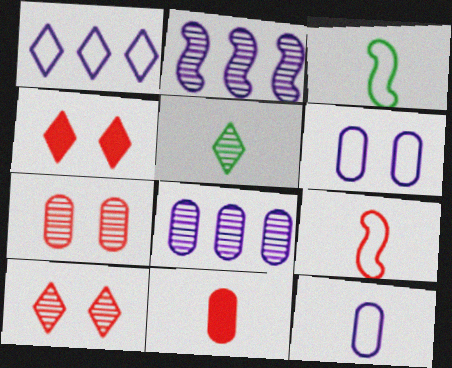[[1, 4, 5], 
[2, 5, 7], 
[3, 4, 8]]